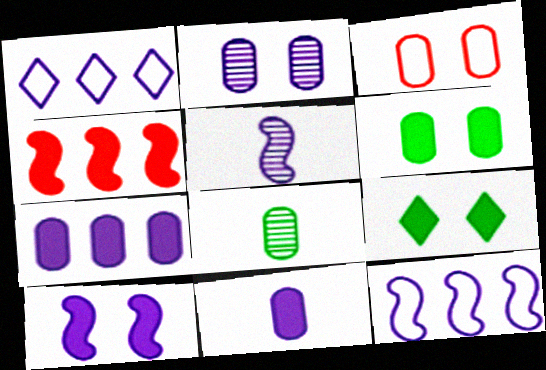[[2, 3, 6], 
[3, 7, 8], 
[4, 9, 11], 
[5, 10, 12]]